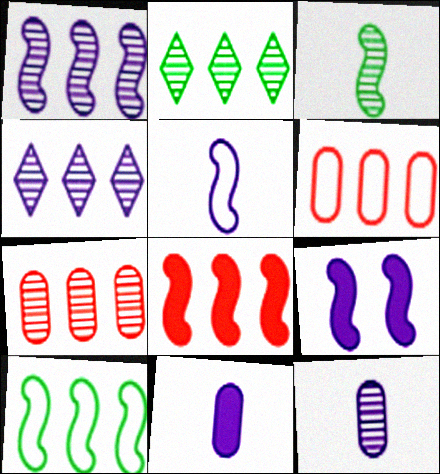[[1, 2, 7], 
[1, 5, 9], 
[1, 8, 10]]